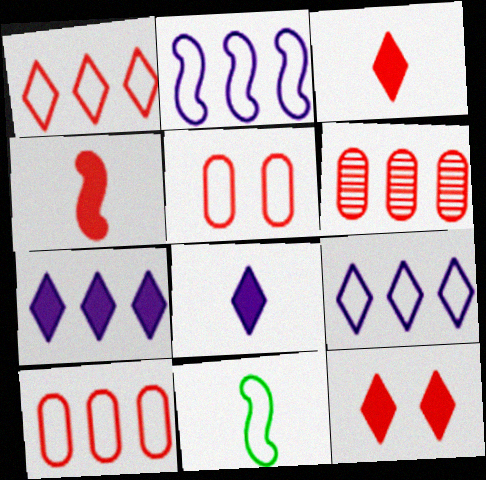[[5, 9, 11]]